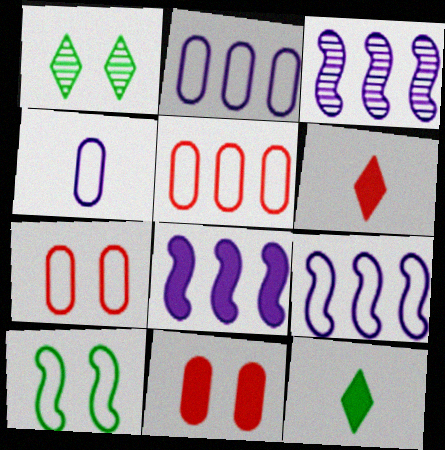[[3, 7, 12], 
[3, 8, 9], 
[8, 11, 12]]